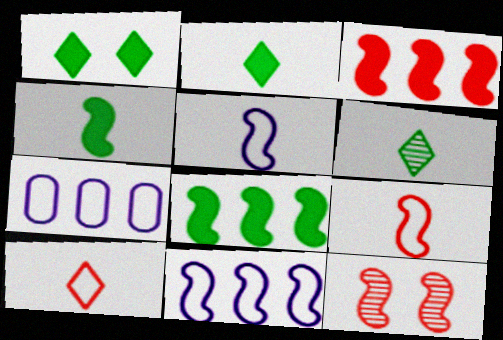[[2, 7, 12], 
[3, 9, 12], 
[4, 11, 12], 
[5, 8, 12]]